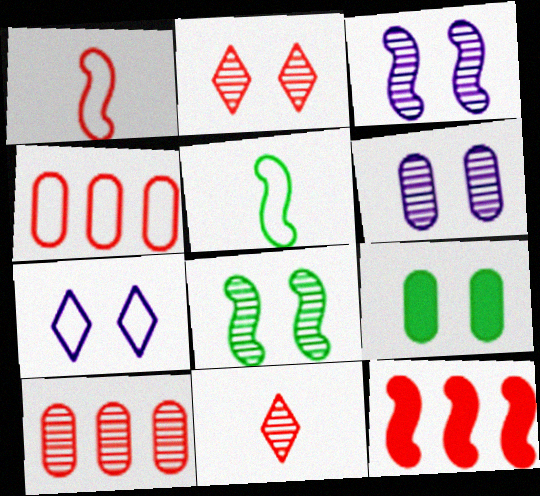[[2, 6, 8], 
[3, 5, 12], 
[4, 5, 7]]